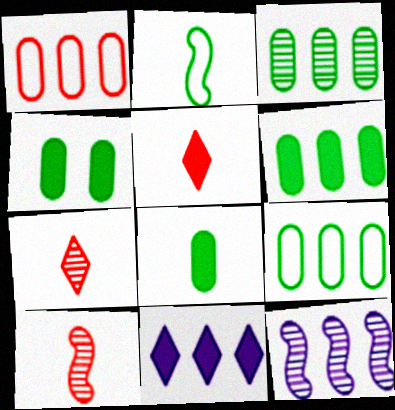[[3, 6, 9], 
[4, 6, 8]]